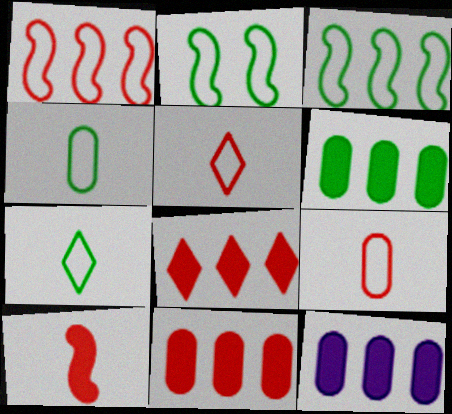[[6, 11, 12]]